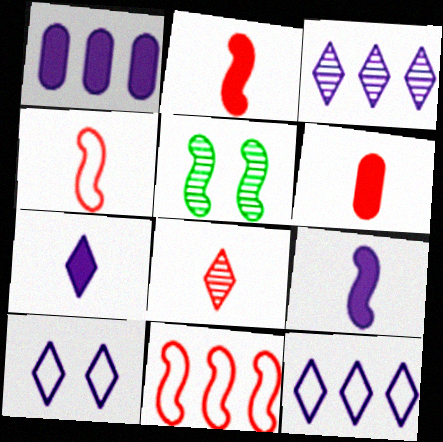[[3, 7, 10], 
[4, 6, 8], 
[5, 6, 12], 
[5, 9, 11]]